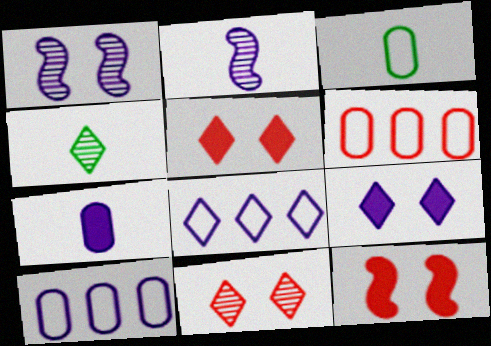[[1, 7, 8], 
[2, 9, 10], 
[4, 5, 8], 
[4, 10, 12]]